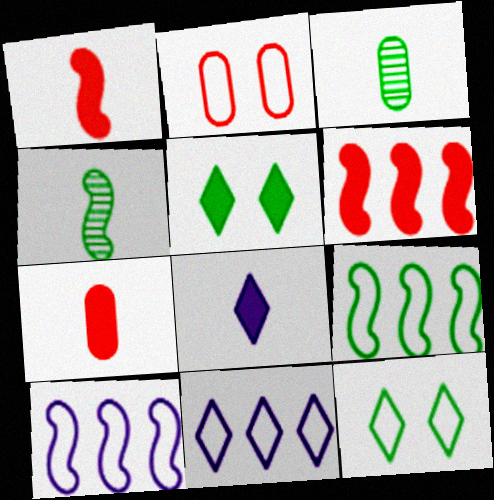[[3, 5, 9]]